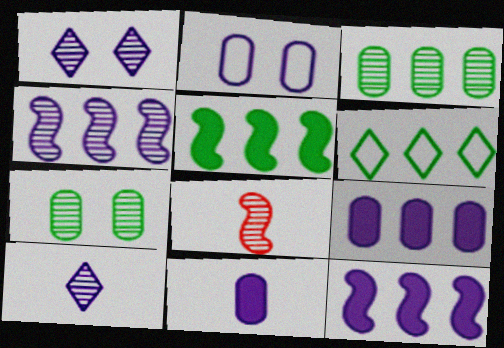[[1, 3, 8], 
[2, 10, 12], 
[3, 5, 6]]